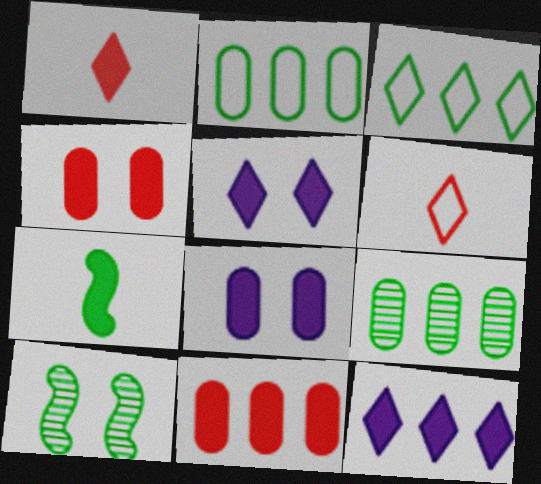[[4, 7, 12], 
[5, 7, 11]]